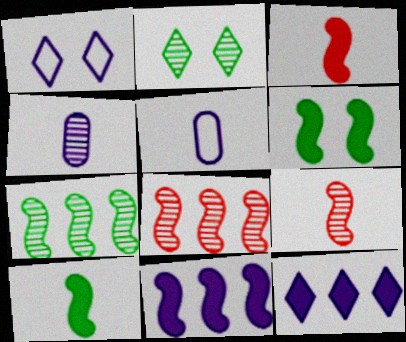[[1, 4, 11], 
[2, 4, 8], 
[3, 6, 11]]